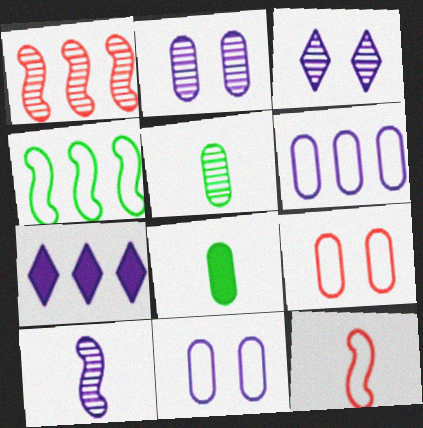[[1, 3, 5], 
[7, 10, 11]]